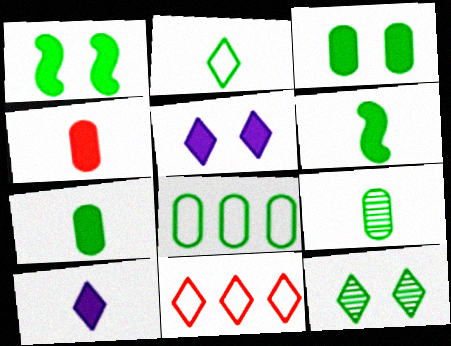[[2, 6, 9], 
[3, 8, 9], 
[4, 6, 10], 
[6, 8, 12], 
[10, 11, 12]]